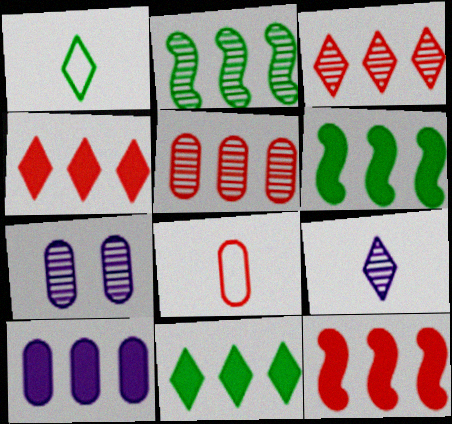[[1, 7, 12], 
[4, 6, 10], 
[10, 11, 12]]